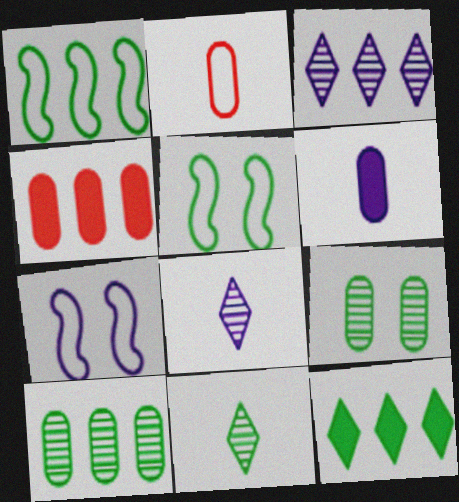[[1, 3, 4], 
[1, 10, 12], 
[3, 6, 7], 
[4, 5, 8], 
[4, 7, 11]]